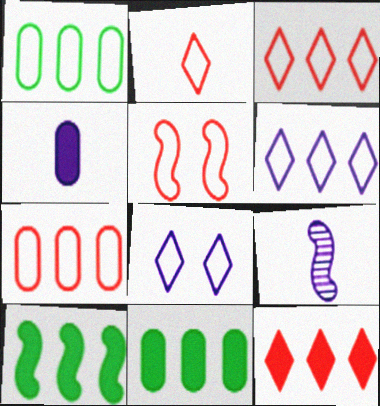[[2, 5, 7], 
[5, 9, 10]]